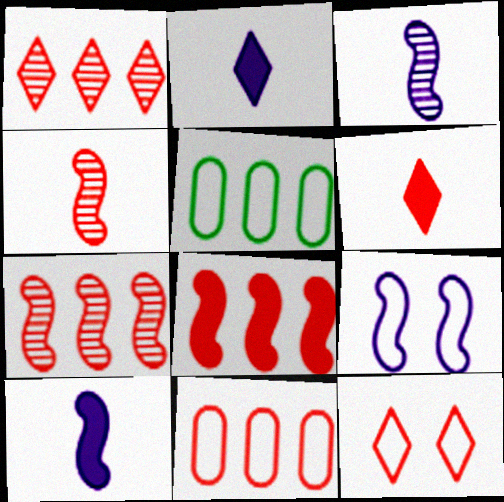[[1, 6, 12], 
[1, 8, 11]]